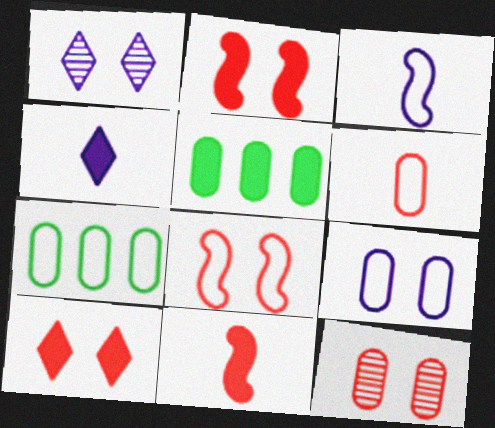[[1, 7, 11], 
[2, 4, 5], 
[6, 7, 9], 
[8, 10, 12]]